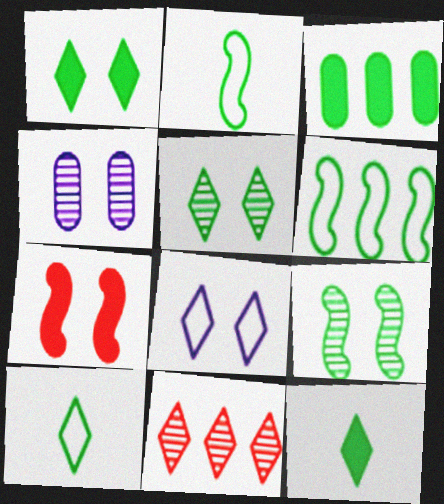[[2, 3, 5], 
[3, 9, 10], 
[8, 11, 12]]